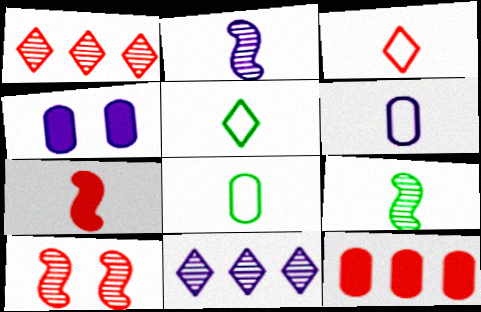[[3, 10, 12]]